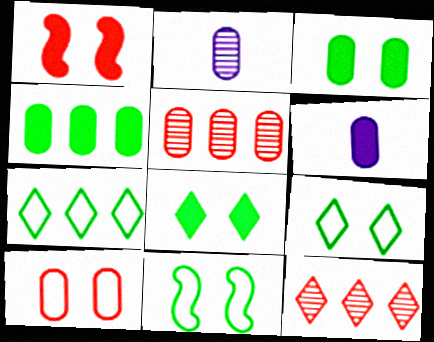[[1, 2, 7], 
[2, 4, 10], 
[6, 11, 12]]